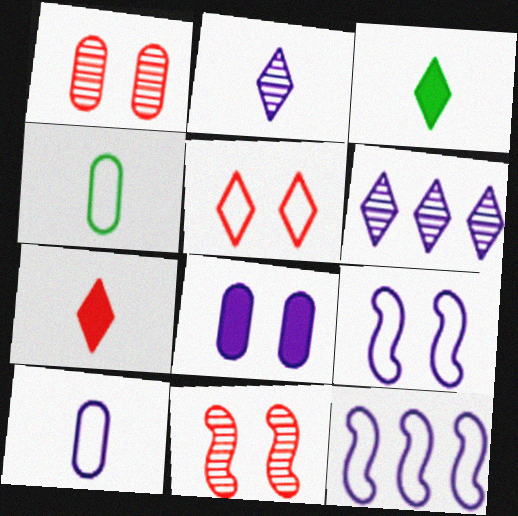[[1, 3, 12], 
[2, 8, 12], 
[3, 5, 6], 
[4, 5, 12]]